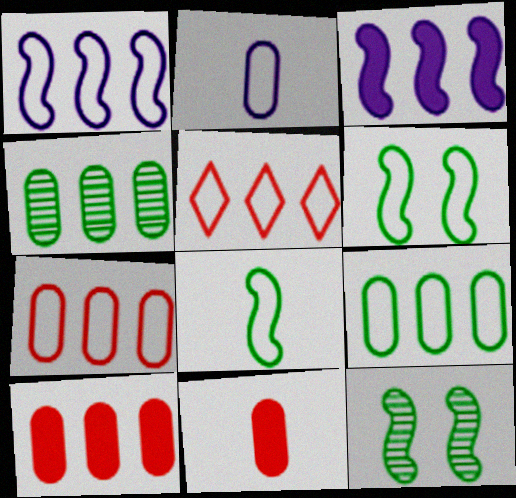[[1, 5, 9], 
[2, 5, 6], 
[3, 4, 5]]